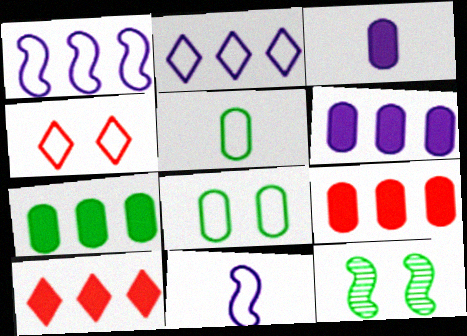[[1, 4, 5], 
[6, 7, 9]]